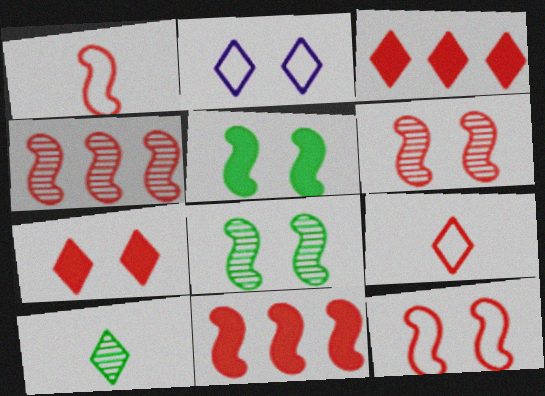[[1, 6, 11], 
[2, 3, 10]]